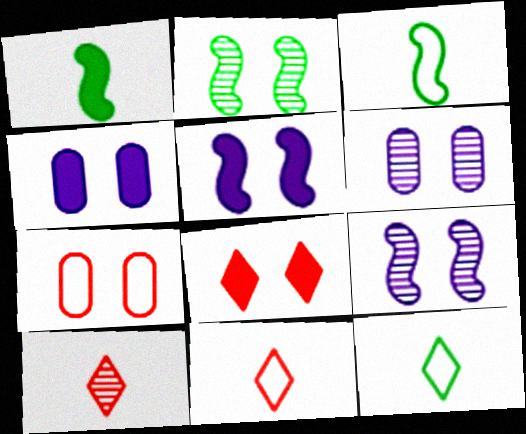[]